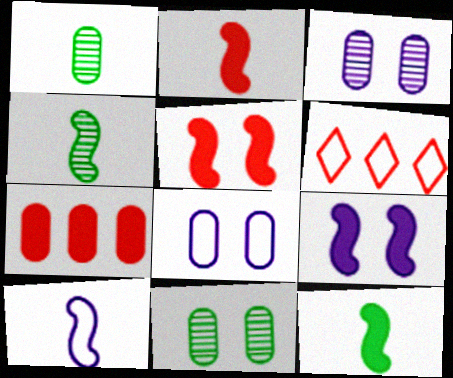[[1, 6, 9], 
[1, 7, 8], 
[2, 4, 10], 
[3, 6, 12]]